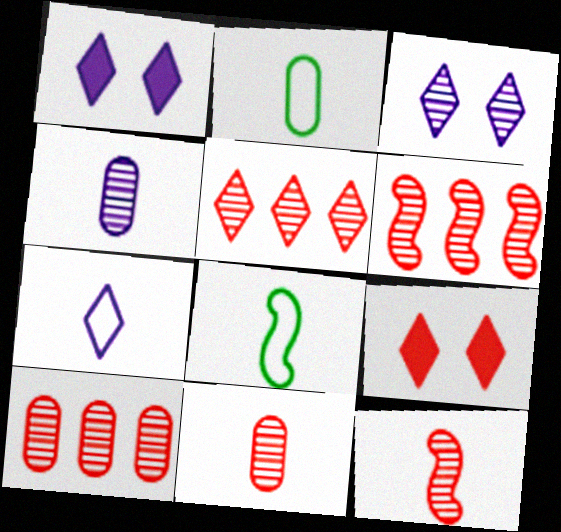[[1, 2, 6], 
[1, 8, 10], 
[5, 6, 10]]